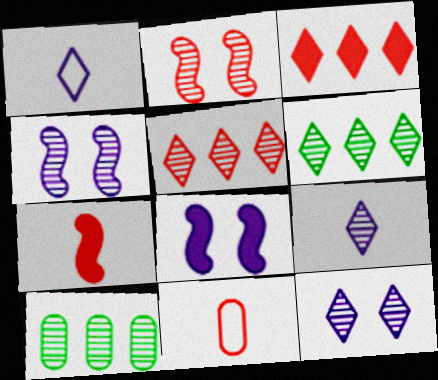[[2, 3, 11], 
[2, 9, 10], 
[6, 8, 11]]